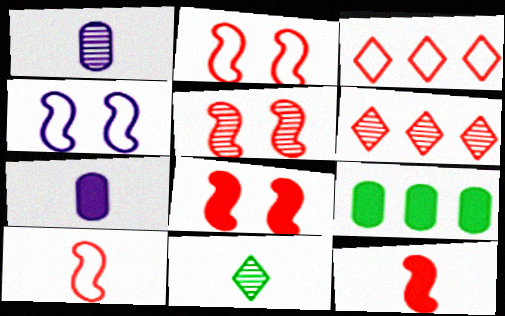[[2, 5, 8], 
[7, 10, 11]]